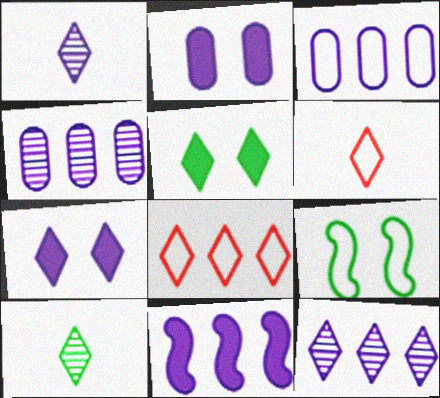[[1, 5, 8], 
[3, 6, 9], 
[3, 11, 12], 
[5, 6, 12], 
[7, 8, 10]]